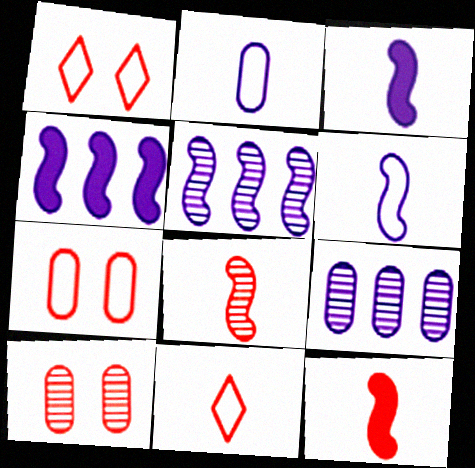[]